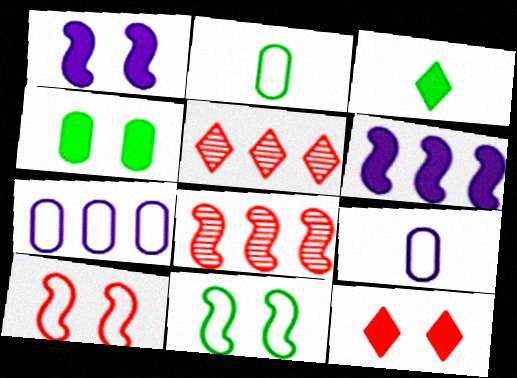[[1, 2, 5], 
[1, 4, 12]]